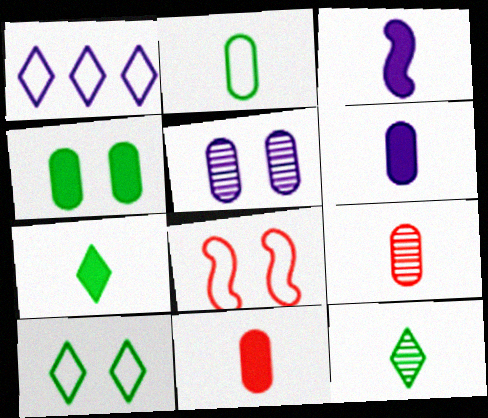[[1, 2, 8], 
[1, 3, 5], 
[2, 6, 9], 
[3, 7, 11]]